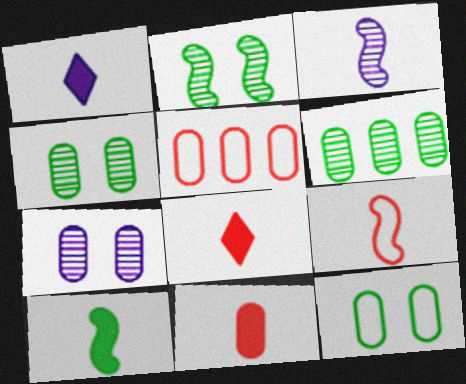[[1, 2, 5], 
[1, 10, 11], 
[3, 9, 10]]